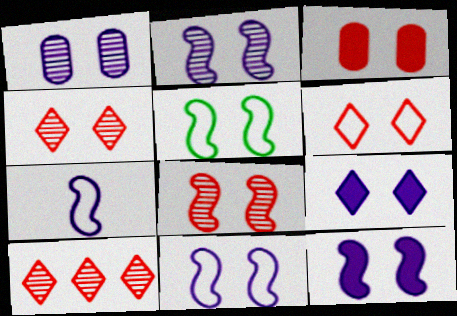[[1, 9, 11], 
[2, 11, 12], 
[3, 6, 8], 
[5, 8, 12]]